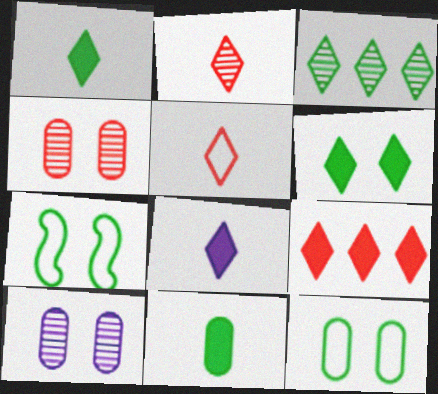[[3, 7, 11], 
[6, 8, 9]]